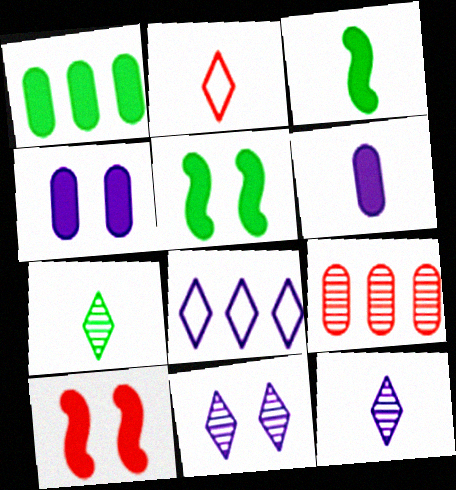[[2, 9, 10]]